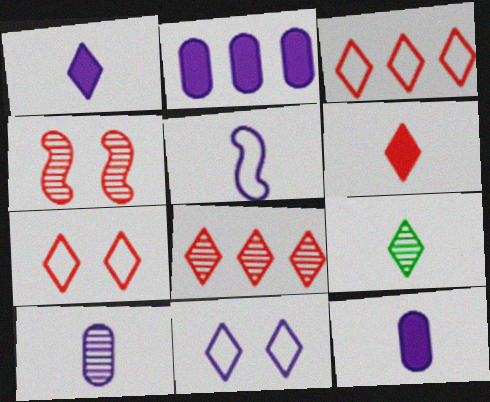[[1, 5, 10], 
[6, 7, 8]]